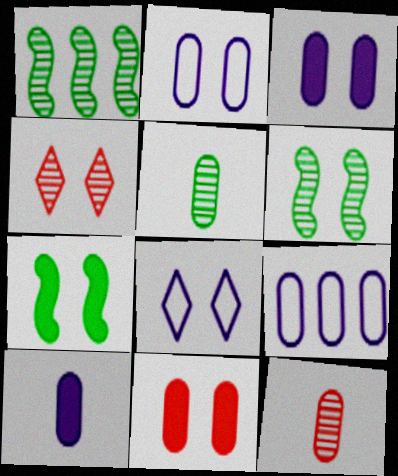[[2, 4, 7], 
[5, 9, 11], 
[6, 8, 11]]